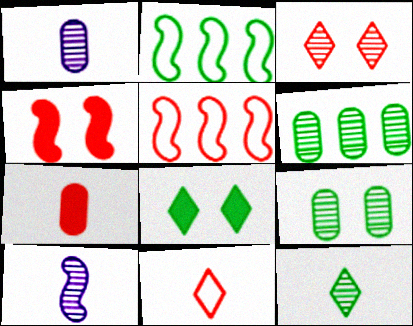[[1, 5, 8], 
[2, 4, 10], 
[3, 5, 7], 
[3, 6, 10]]